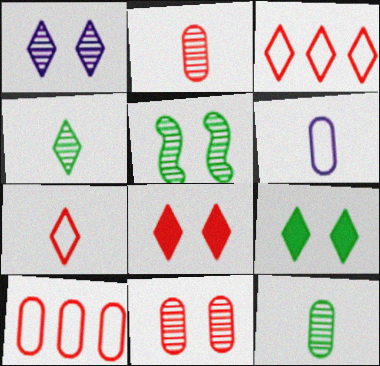[[1, 5, 11]]